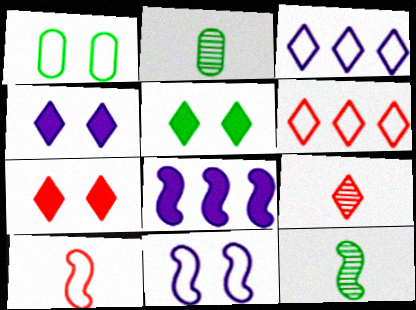[[1, 3, 10], 
[1, 8, 9], 
[3, 5, 9], 
[4, 5, 7], 
[6, 7, 9]]